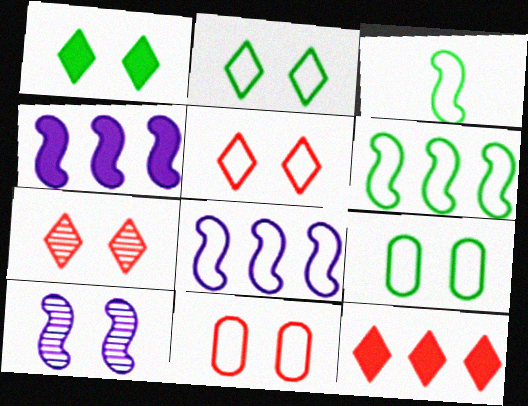[[1, 10, 11]]